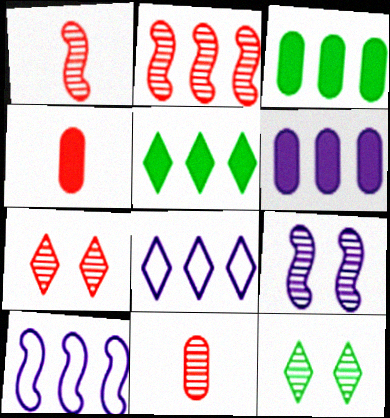[[2, 3, 8], 
[2, 7, 11], 
[4, 10, 12]]